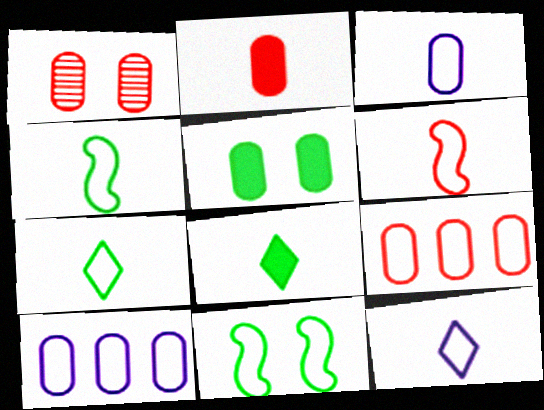[[1, 2, 9], 
[3, 6, 7], 
[9, 11, 12]]